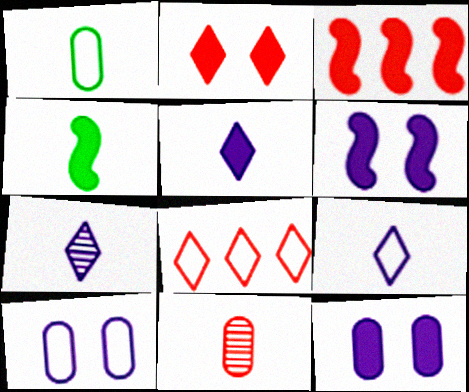[[3, 4, 6], 
[4, 9, 11], 
[5, 7, 9]]